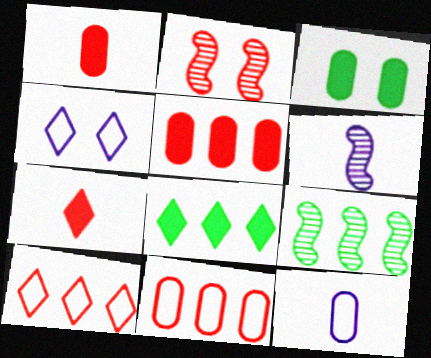[[1, 2, 10], 
[1, 4, 9], 
[2, 3, 4], 
[2, 6, 9], 
[2, 7, 11], 
[2, 8, 12], 
[3, 6, 10]]